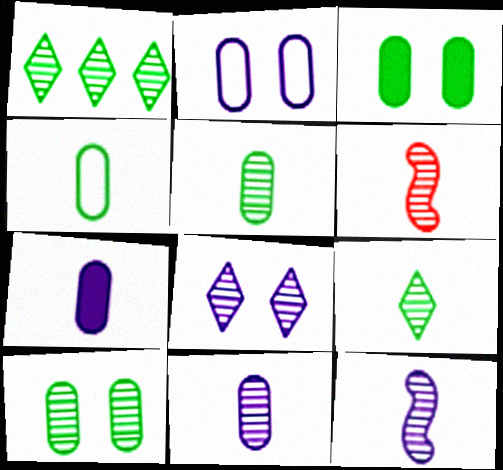[[6, 9, 11]]